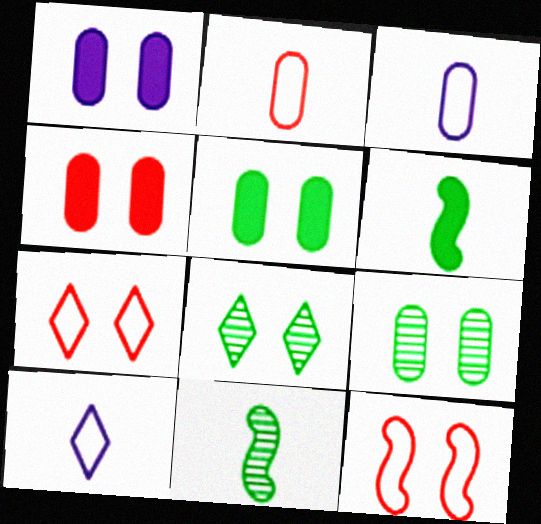[[1, 4, 5], 
[1, 8, 12]]